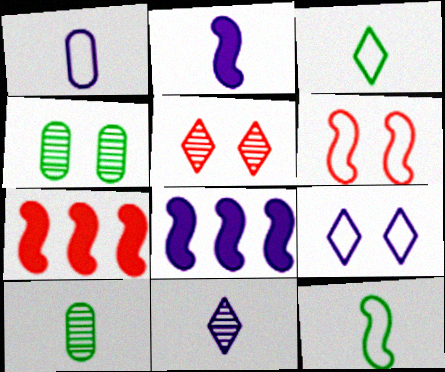[[1, 2, 11], 
[7, 9, 10]]